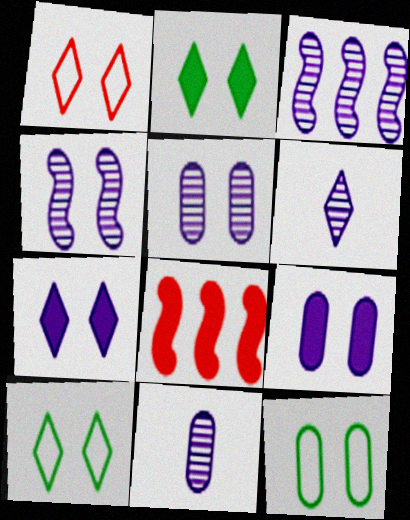[[3, 5, 6], 
[6, 8, 12], 
[8, 10, 11]]